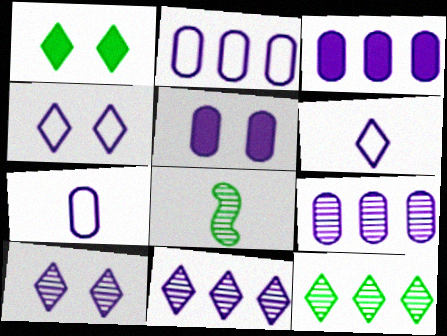[[2, 3, 9], 
[5, 7, 9]]